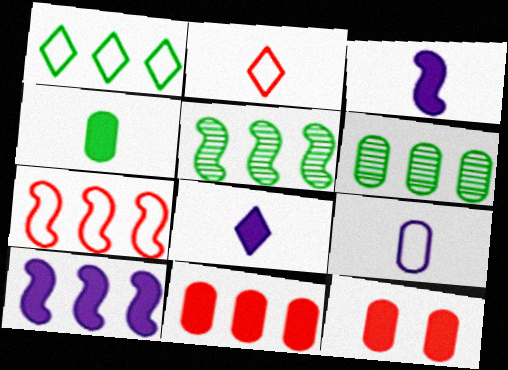[[5, 7, 10], 
[6, 9, 12]]